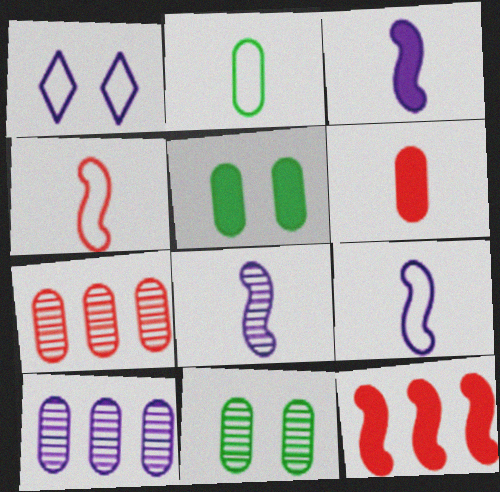[[1, 3, 10], 
[3, 8, 9]]